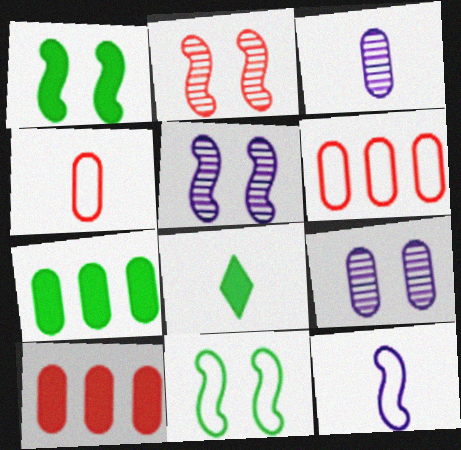[[1, 7, 8], 
[4, 7, 9], 
[5, 6, 8]]